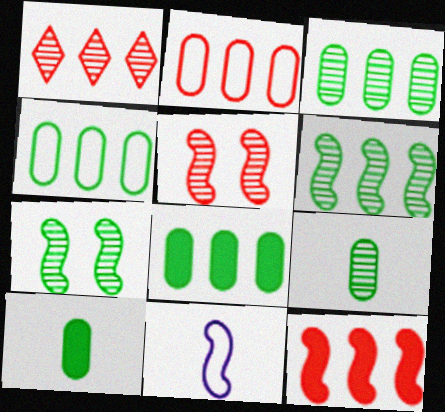[[1, 2, 12], 
[3, 4, 8], 
[7, 11, 12]]